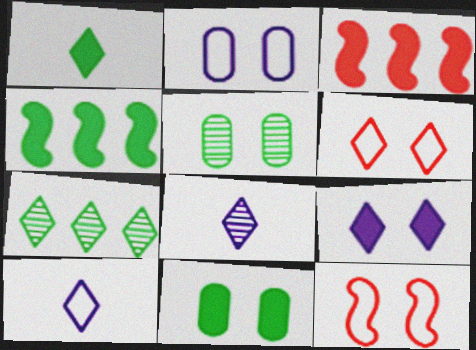[[1, 4, 11], 
[3, 5, 10], 
[5, 9, 12]]